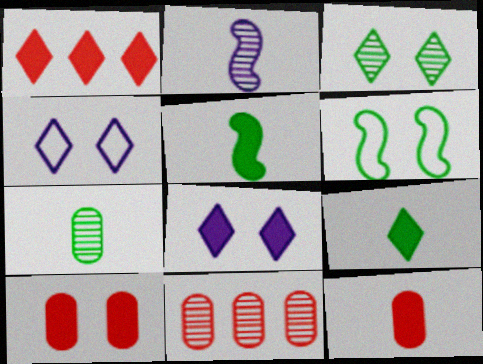[[1, 8, 9], 
[2, 3, 11], 
[4, 5, 11]]